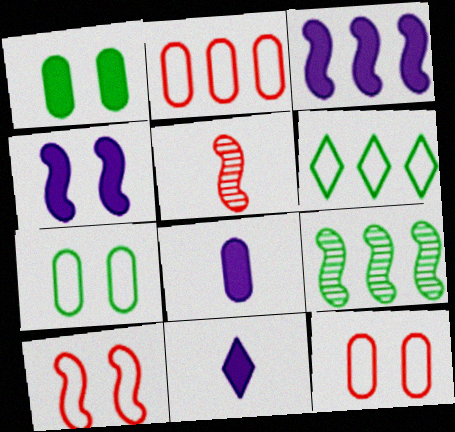[[9, 11, 12]]